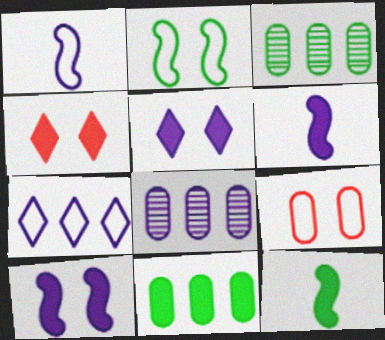[[1, 3, 4], 
[1, 5, 8], 
[4, 6, 11]]